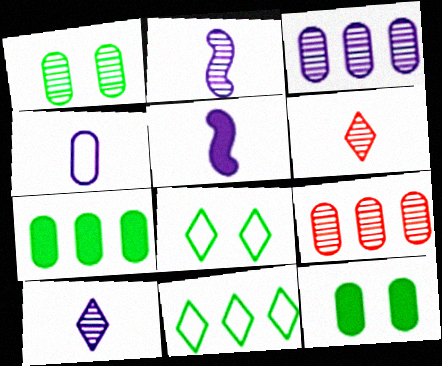[[4, 5, 10], 
[4, 9, 12], 
[5, 8, 9]]